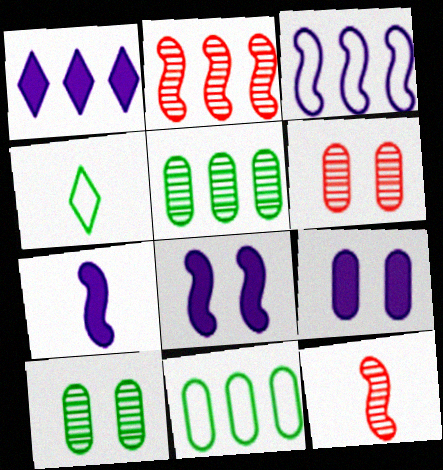[[1, 2, 11], 
[1, 7, 9], 
[2, 4, 9]]